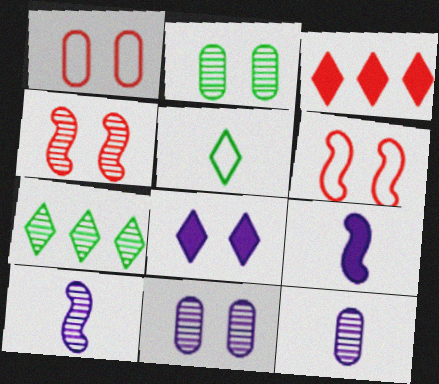[[1, 7, 9], 
[2, 6, 8], 
[4, 7, 12]]